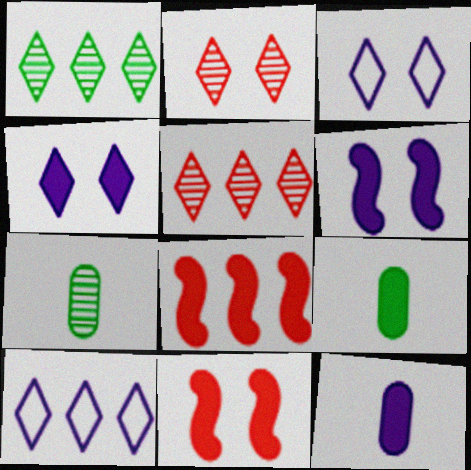[[3, 7, 8], 
[4, 8, 9], 
[7, 10, 11]]